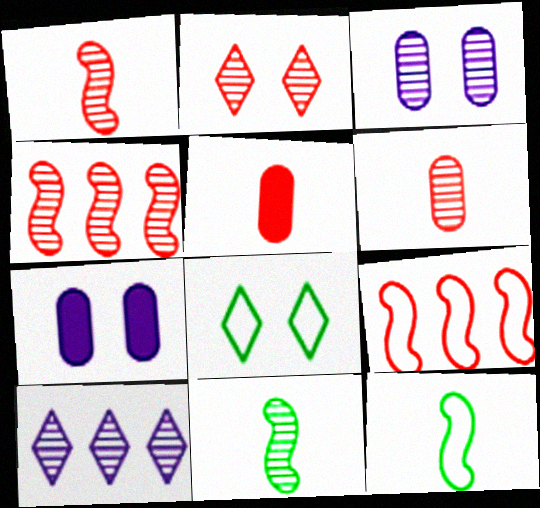[[2, 4, 6], 
[2, 5, 9]]